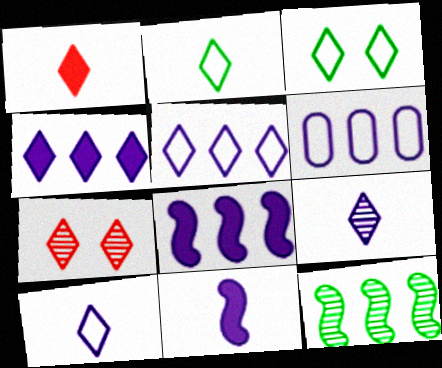[[1, 2, 9], 
[2, 4, 7]]